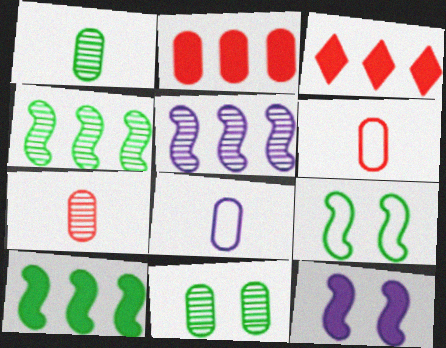[[2, 8, 11]]